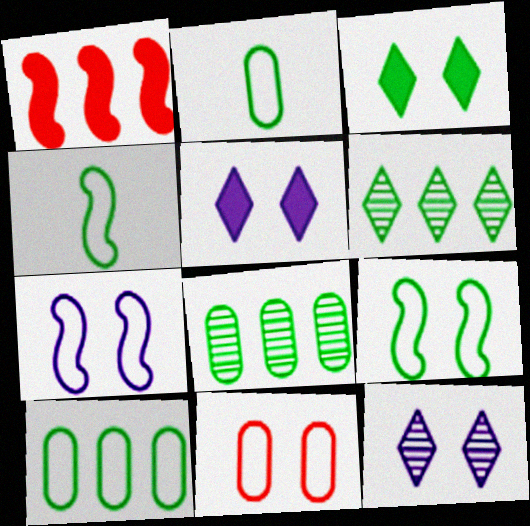[[1, 2, 12], 
[3, 4, 8]]